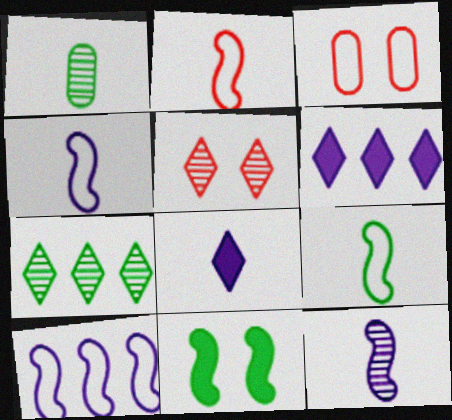[[1, 2, 8], 
[2, 4, 9]]